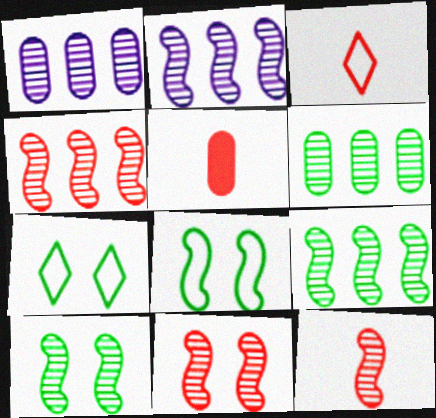[[2, 4, 9], 
[2, 5, 7], 
[2, 10, 12], 
[3, 5, 12], 
[4, 11, 12]]